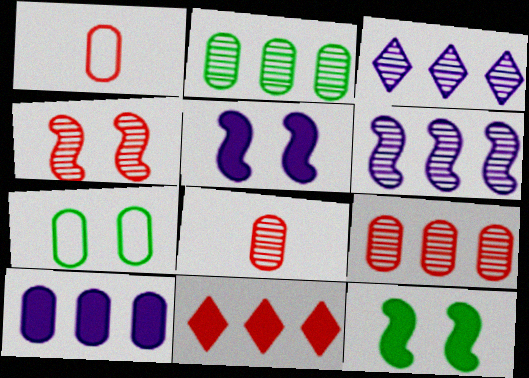[[1, 3, 12], 
[1, 4, 11], 
[7, 8, 10]]